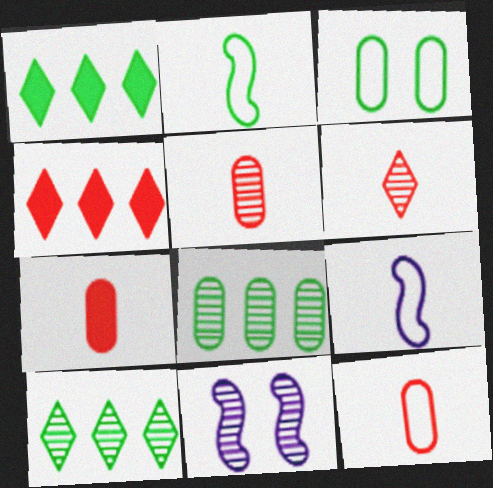[[1, 11, 12], 
[5, 7, 12], 
[5, 10, 11], 
[6, 8, 11]]